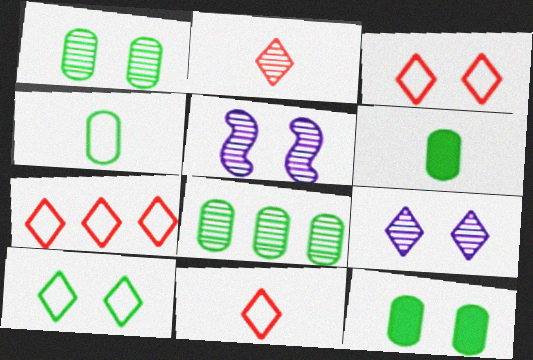[[2, 5, 8], 
[3, 5, 12], 
[3, 7, 11], 
[4, 8, 12], 
[5, 6, 7]]